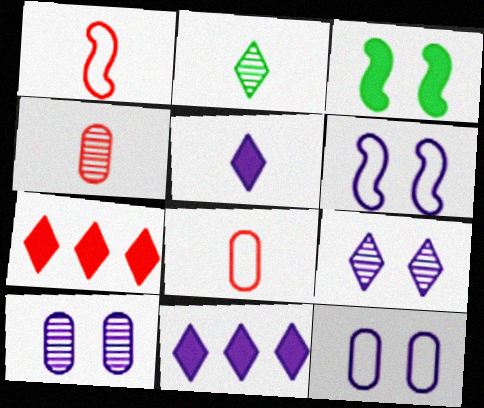[]